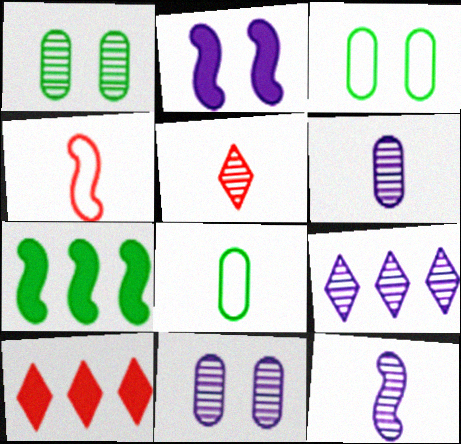[[3, 10, 12], 
[9, 11, 12]]